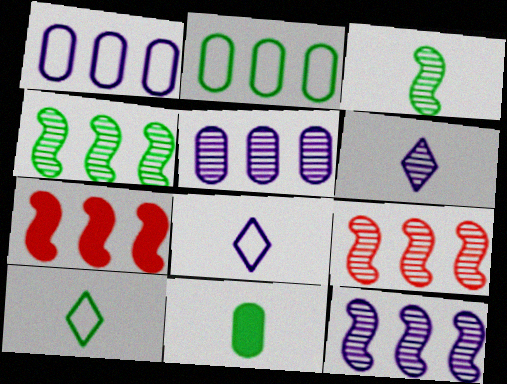[[3, 10, 11], 
[4, 9, 12]]